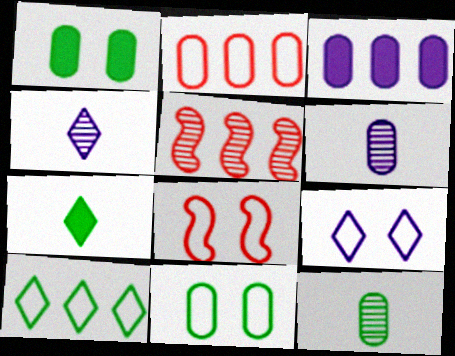[[1, 2, 6], 
[3, 5, 10], 
[8, 9, 11]]